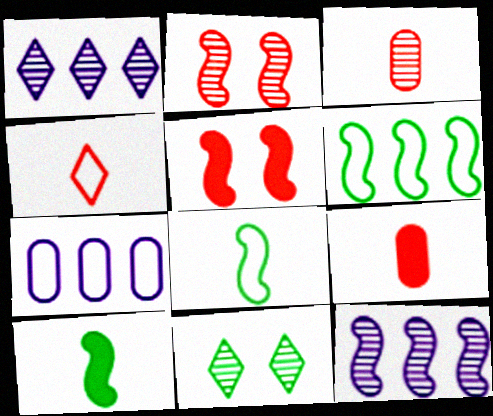[[3, 11, 12], 
[5, 8, 12]]